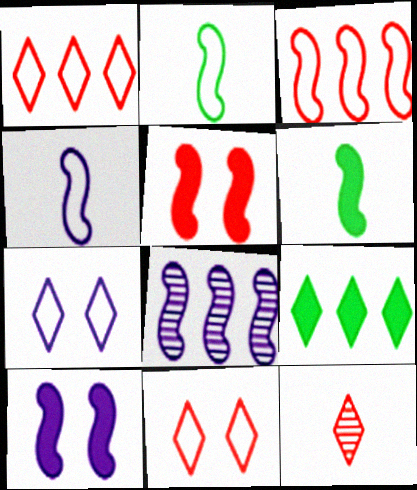[[2, 5, 8], 
[4, 8, 10], 
[7, 9, 12]]